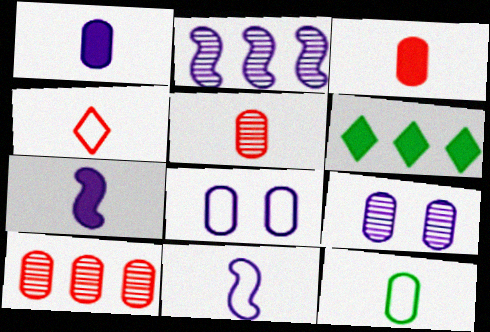[[1, 5, 12], 
[4, 11, 12]]